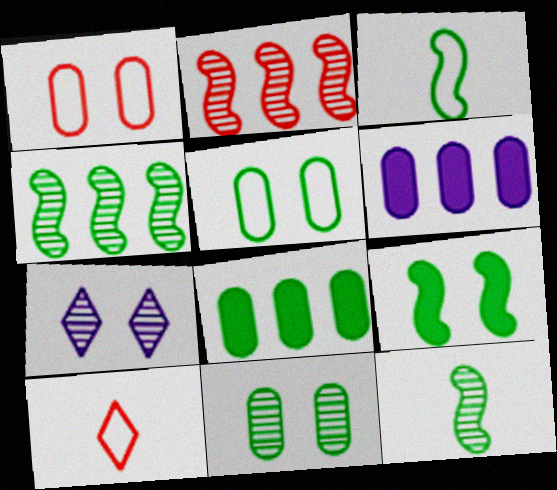[[1, 7, 9], 
[3, 4, 9]]